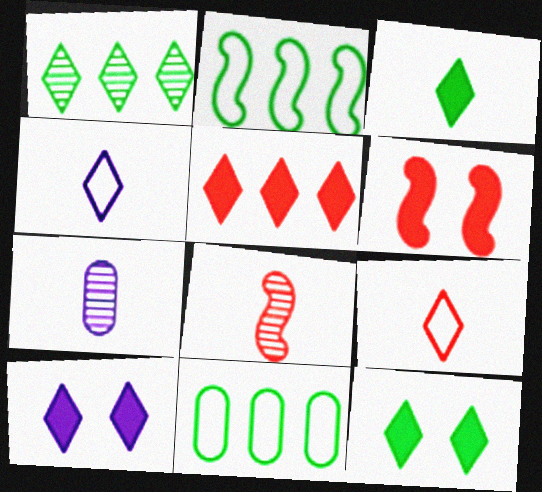[[1, 9, 10], 
[3, 5, 10], 
[8, 10, 11]]